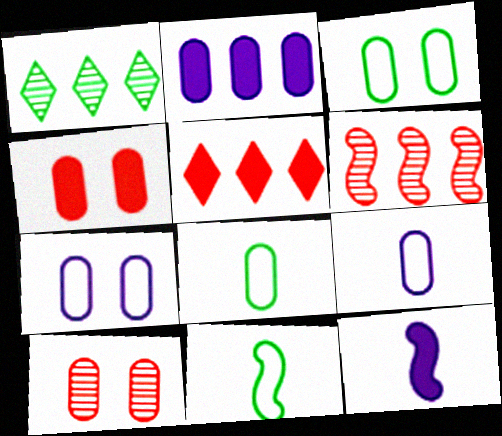[[2, 8, 10]]